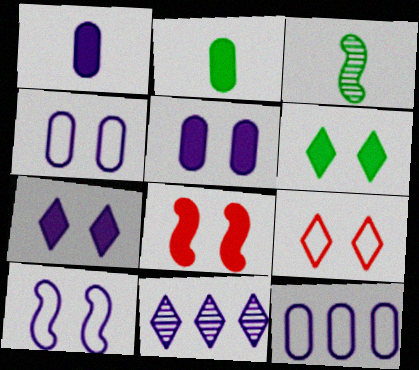[[1, 10, 11], 
[5, 6, 8]]